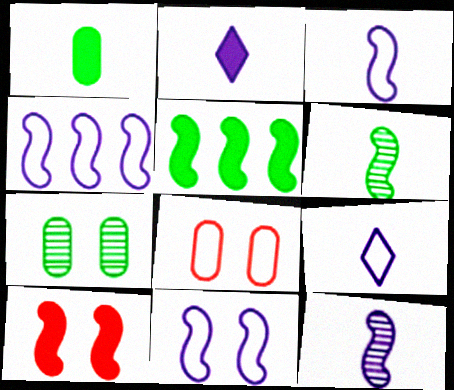[[3, 4, 11], 
[4, 6, 10]]